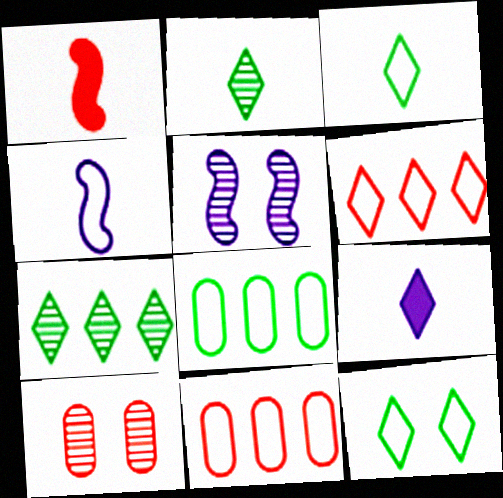[[1, 6, 10], 
[4, 11, 12]]